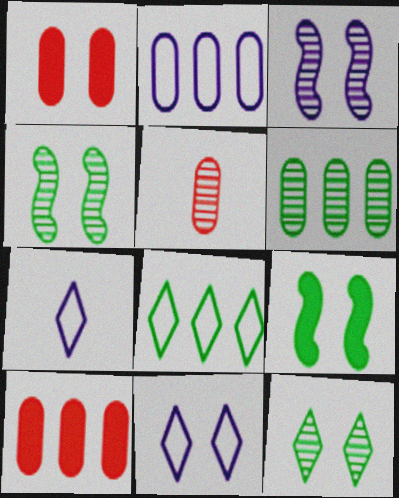[[1, 4, 11], 
[2, 6, 10], 
[4, 7, 10]]